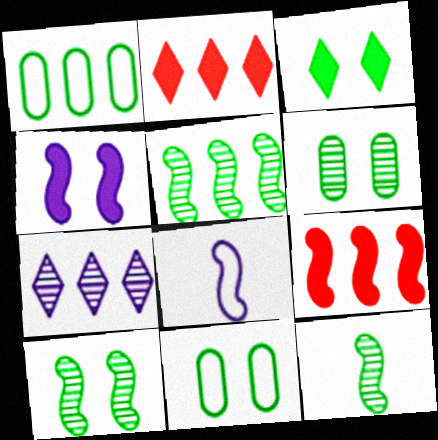[[1, 3, 12], 
[1, 7, 9], 
[2, 6, 8], 
[3, 10, 11], 
[5, 10, 12], 
[8, 9, 10]]